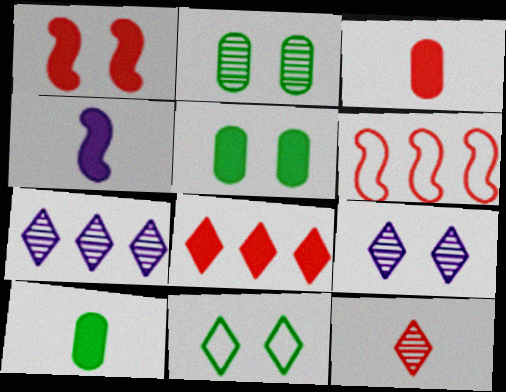[[1, 3, 8], 
[4, 5, 8], 
[6, 9, 10]]